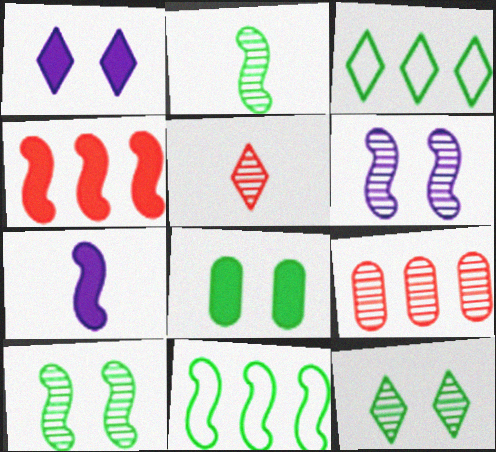[[1, 3, 5], 
[2, 3, 8]]